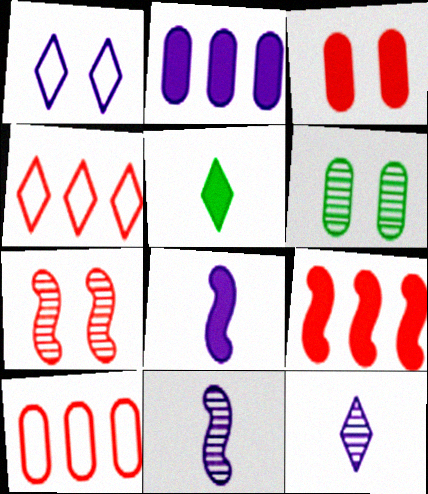[[1, 2, 11], 
[4, 6, 8]]